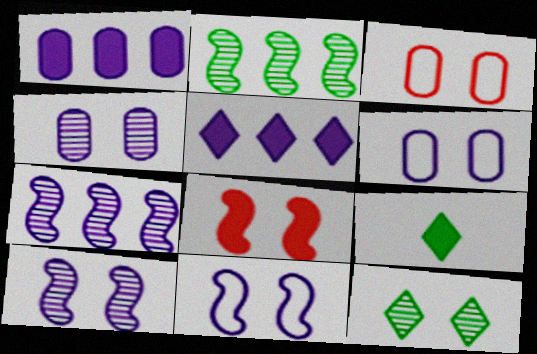[[1, 8, 9], 
[3, 7, 9], 
[6, 8, 12]]